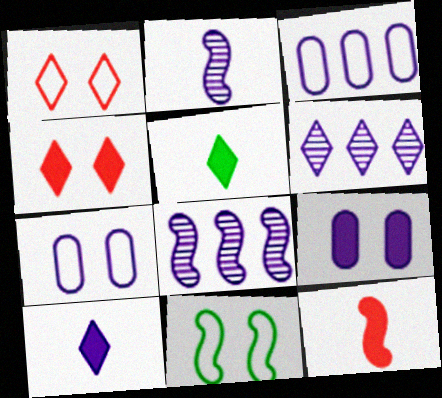[[1, 5, 6], 
[1, 7, 11], 
[7, 8, 10], 
[8, 11, 12]]